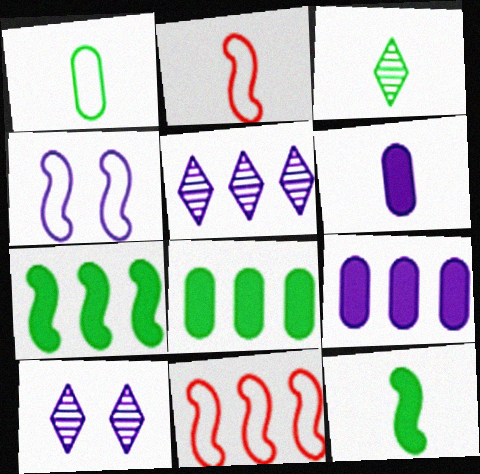[[1, 3, 12], 
[2, 3, 6], 
[2, 8, 10], 
[4, 5, 6], 
[5, 8, 11]]